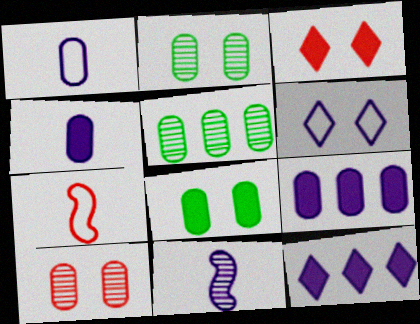[[2, 7, 12], 
[6, 9, 11]]